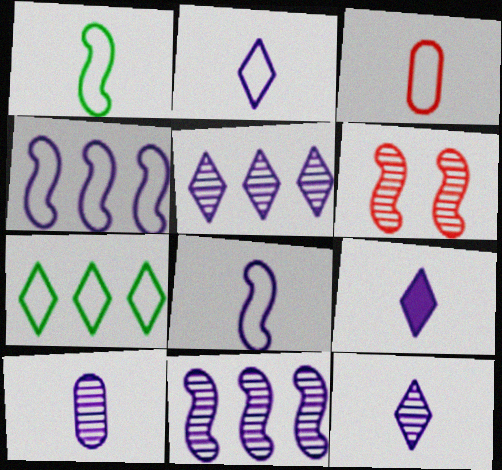[[1, 2, 3], 
[2, 9, 12], 
[8, 9, 10]]